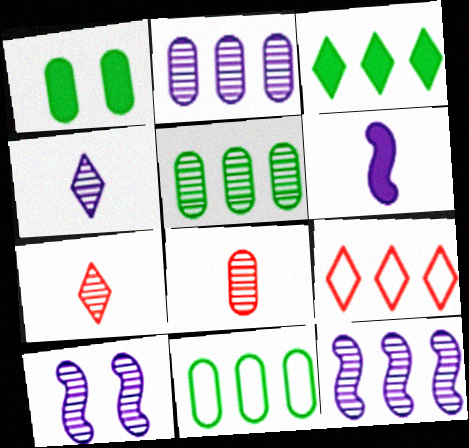[[2, 4, 10], 
[5, 7, 10]]